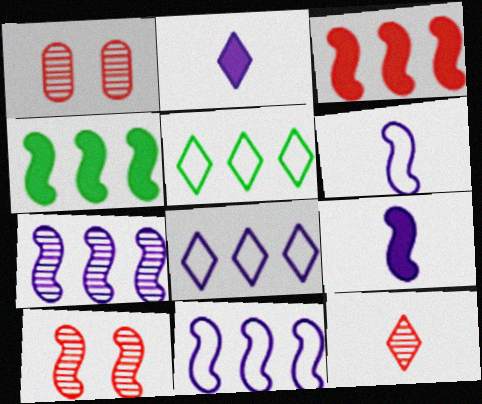[[1, 5, 9], 
[4, 6, 10]]